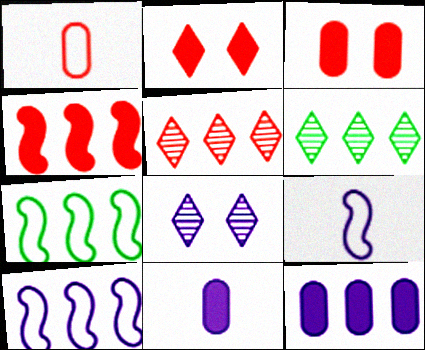[[3, 6, 9], 
[5, 7, 12], 
[8, 9, 12], 
[8, 10, 11]]